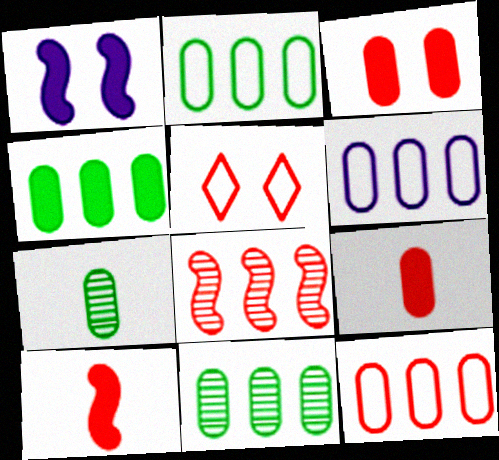[[2, 4, 11], 
[2, 6, 12], 
[3, 6, 7], 
[5, 8, 9]]